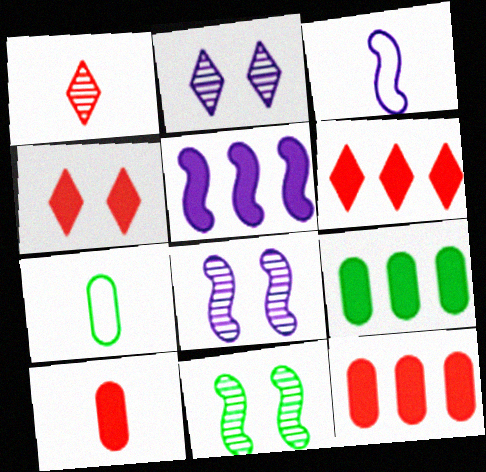[[3, 5, 8], 
[5, 6, 9], 
[6, 7, 8]]